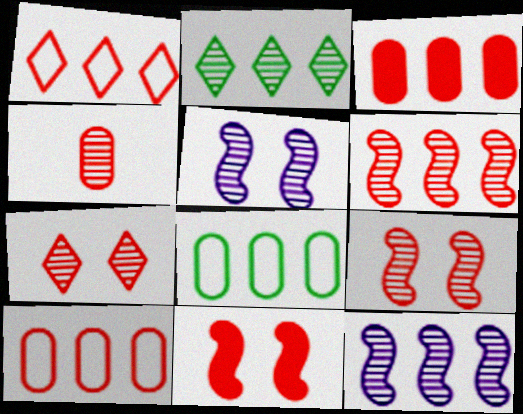[[1, 3, 6], 
[1, 4, 11], 
[2, 4, 5], 
[4, 6, 7]]